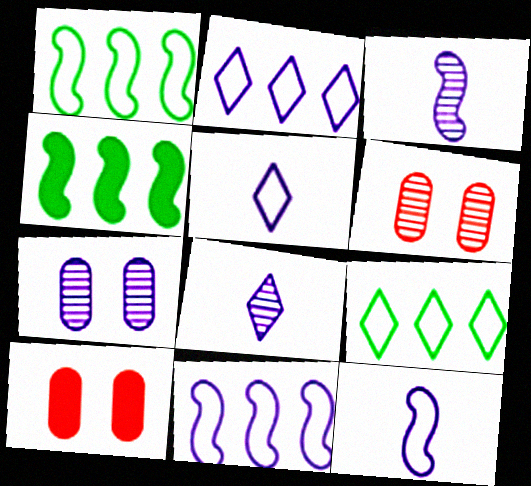[[1, 8, 10], 
[3, 9, 10], 
[4, 5, 6]]